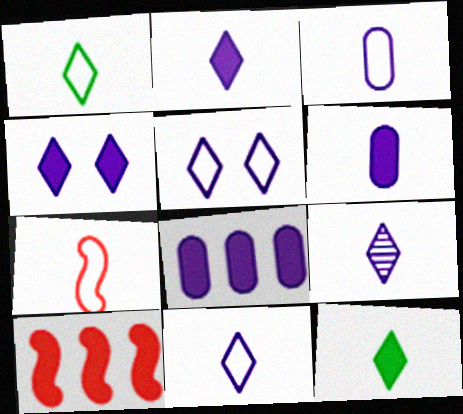[[1, 3, 7], 
[2, 9, 11]]